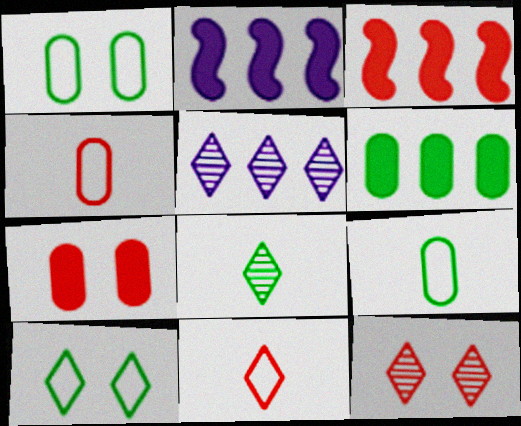[[2, 9, 12], 
[3, 4, 12], 
[5, 8, 12]]